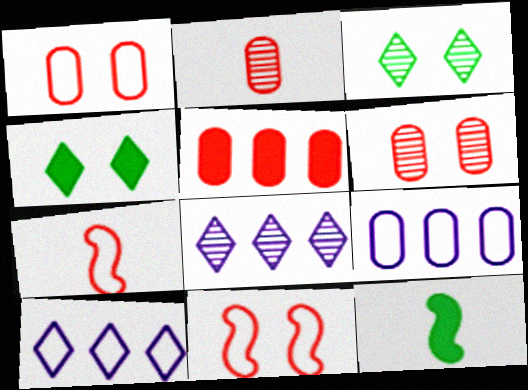[[1, 2, 5], 
[1, 8, 12], 
[6, 10, 12]]